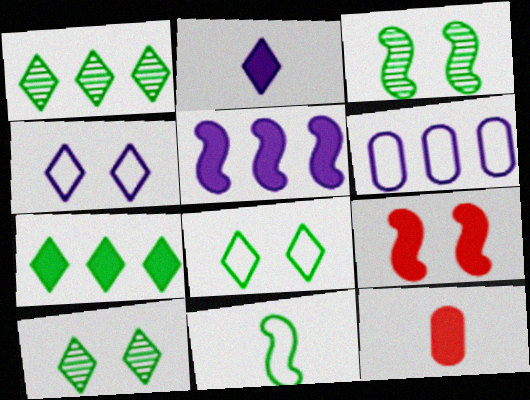[]